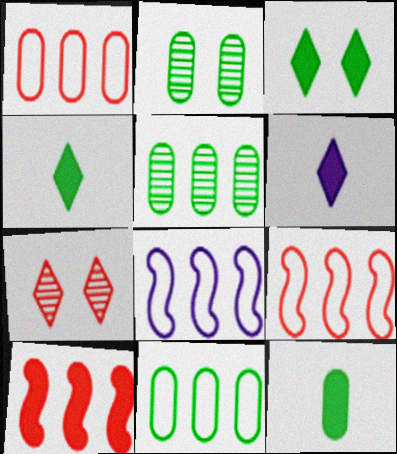[[2, 6, 9], 
[2, 11, 12], 
[7, 8, 12]]